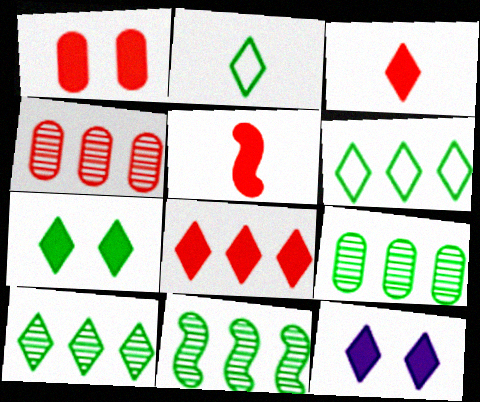[[1, 5, 8], 
[2, 7, 10], 
[9, 10, 11]]